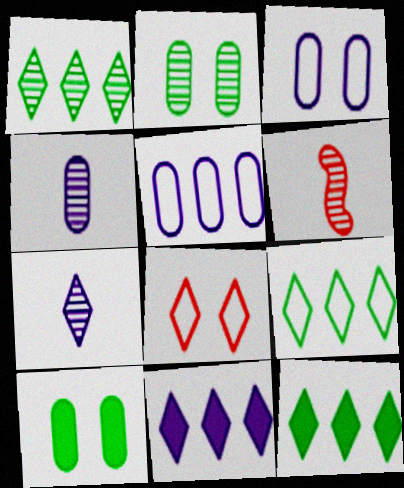[[1, 9, 12], 
[3, 6, 12], 
[7, 8, 12]]